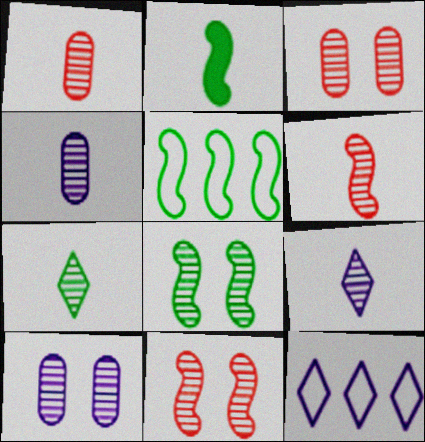[[2, 3, 12], 
[2, 5, 8], 
[4, 6, 7]]